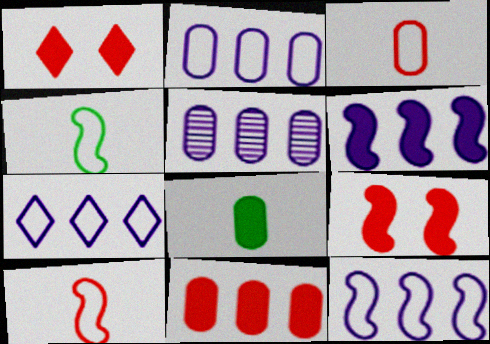[[1, 4, 5], 
[1, 6, 8], 
[2, 7, 12], 
[5, 6, 7]]